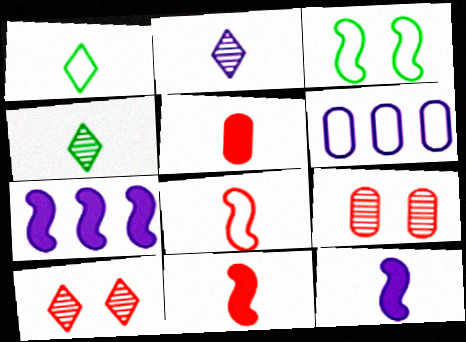[[1, 7, 9]]